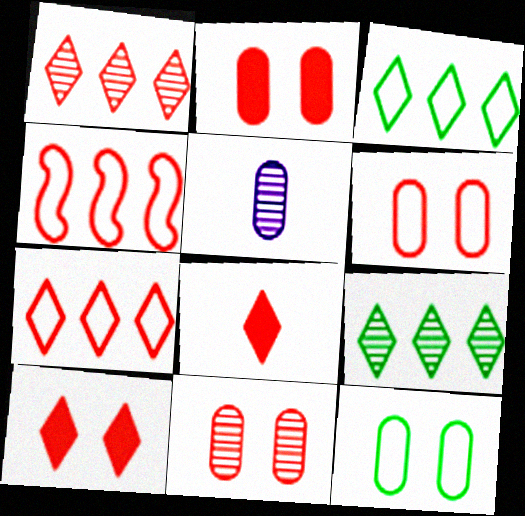[[2, 6, 11], 
[4, 8, 11]]